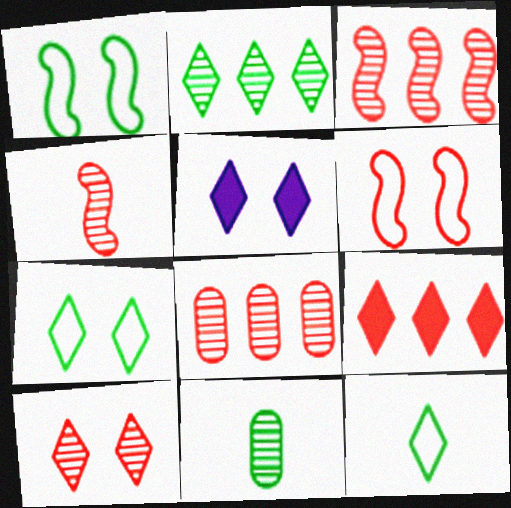[[4, 8, 10], 
[5, 7, 10]]